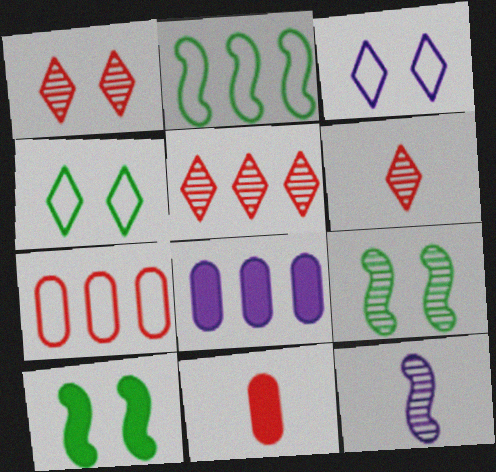[[1, 5, 6], 
[2, 5, 8], 
[3, 8, 12]]